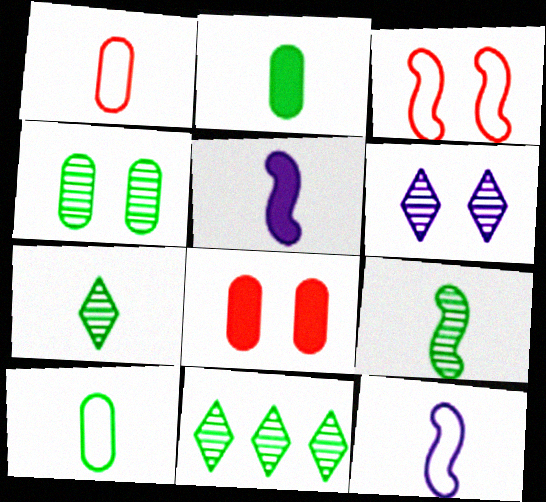[[1, 5, 7], 
[4, 9, 11], 
[8, 11, 12]]